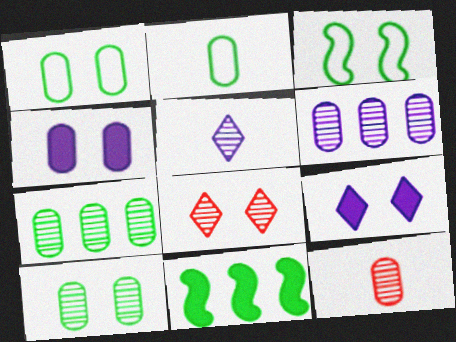[[3, 4, 8], 
[6, 10, 12]]